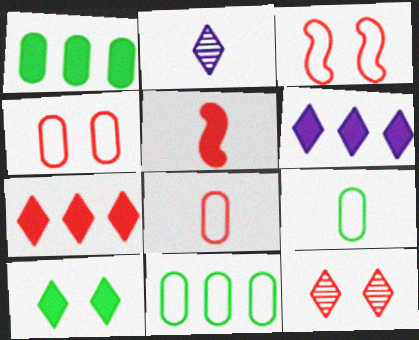[[1, 2, 3], 
[2, 5, 9]]